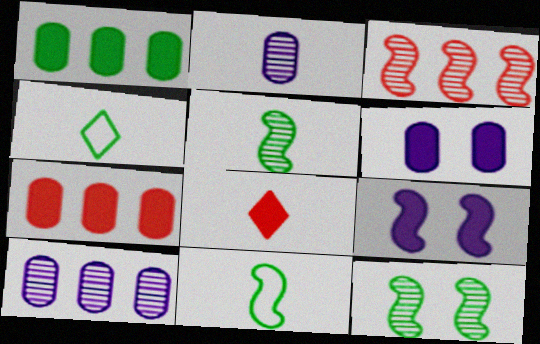[[1, 4, 12], 
[1, 8, 9], 
[2, 8, 11], 
[3, 4, 6], 
[3, 9, 11]]